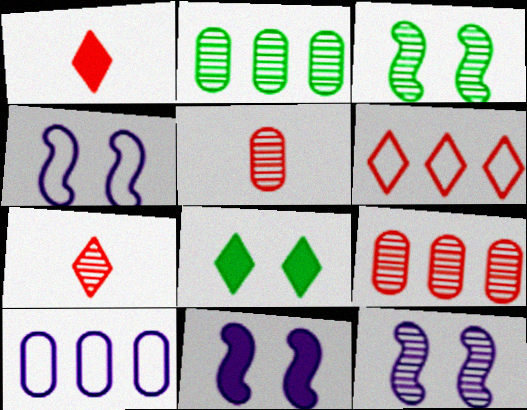[[1, 2, 4], 
[1, 3, 10], 
[2, 7, 12], 
[4, 11, 12]]